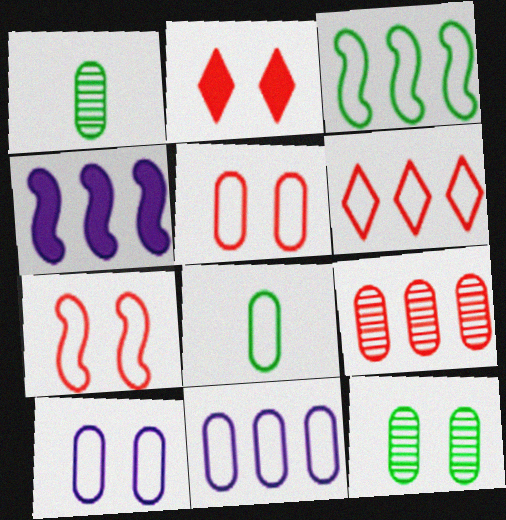[[3, 6, 11], 
[5, 8, 11]]